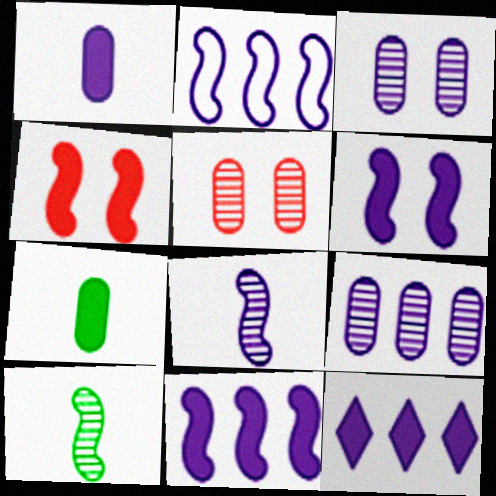[[1, 6, 12], 
[2, 4, 10], 
[2, 6, 8], 
[2, 9, 12], 
[4, 7, 12]]